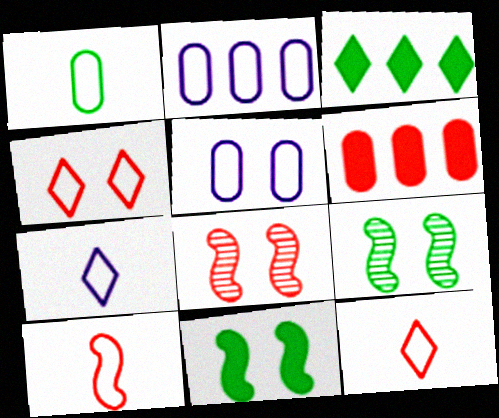[[1, 3, 9], 
[1, 7, 10], 
[6, 7, 9], 
[6, 8, 12]]